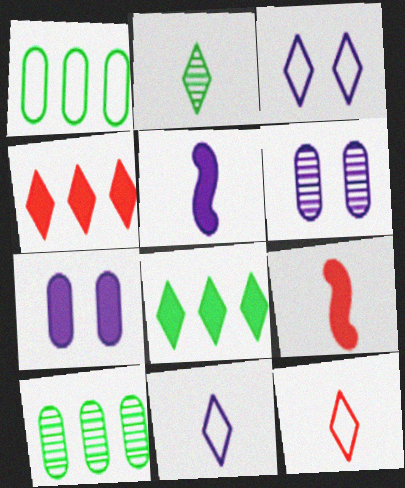[[2, 3, 4], 
[3, 9, 10], 
[7, 8, 9]]